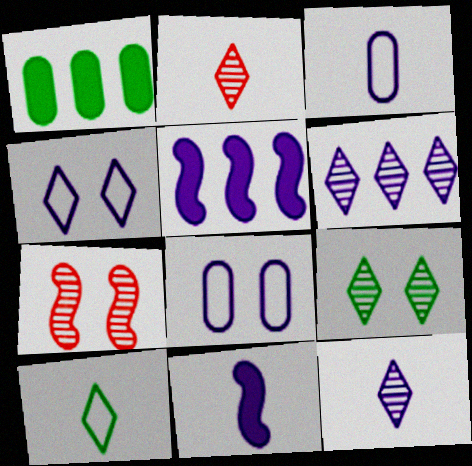[[2, 6, 9], 
[3, 11, 12], 
[5, 8, 12], 
[6, 8, 11]]